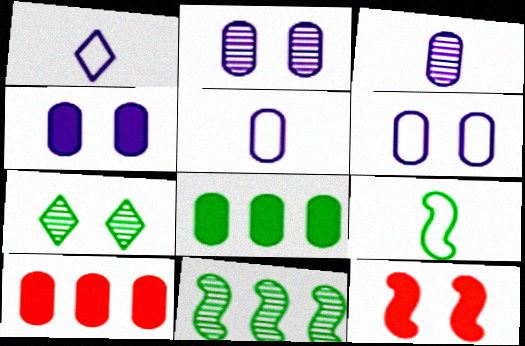[[2, 4, 6], 
[6, 7, 12], 
[7, 8, 9]]